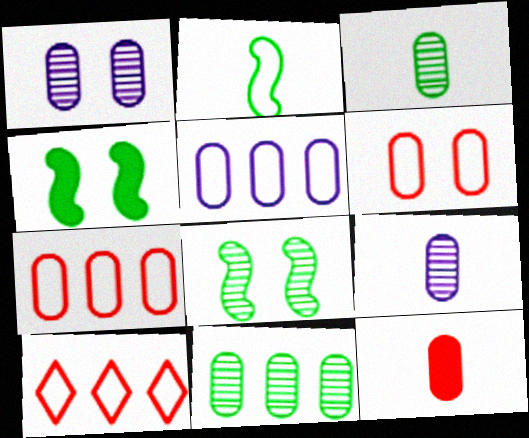[[4, 9, 10]]